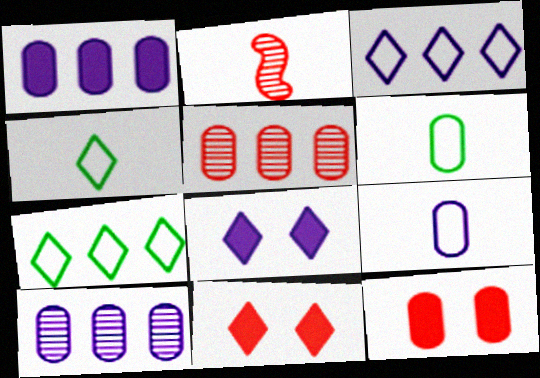[[6, 10, 12]]